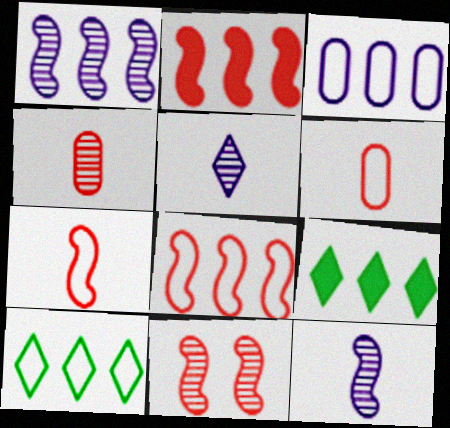[[2, 7, 11], 
[3, 8, 10]]